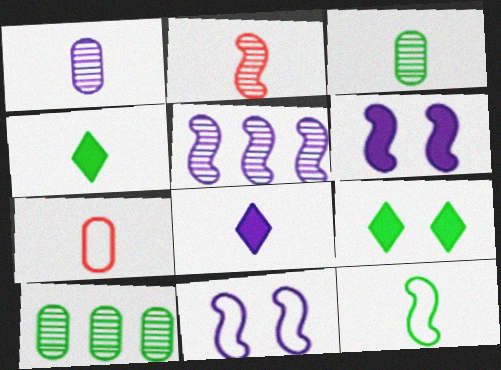[[3, 4, 12], 
[5, 7, 9], 
[9, 10, 12]]